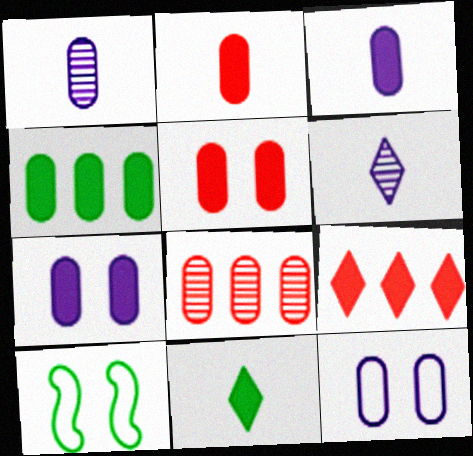[[1, 9, 10], 
[2, 4, 7], 
[3, 4, 5]]